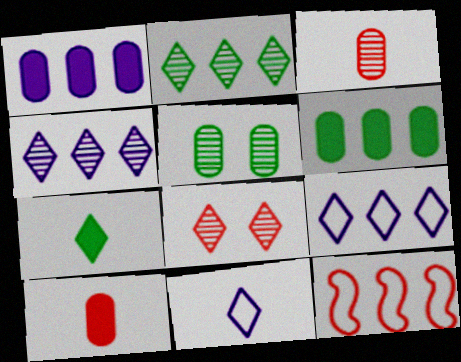[[1, 2, 12], 
[4, 6, 12], 
[7, 8, 9], 
[8, 10, 12]]